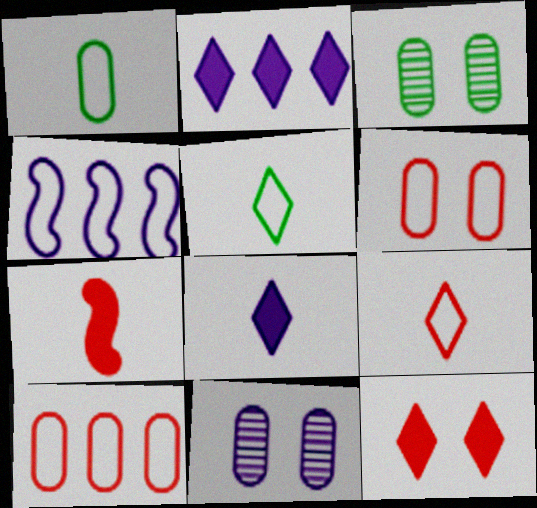[[4, 5, 6], 
[4, 8, 11]]